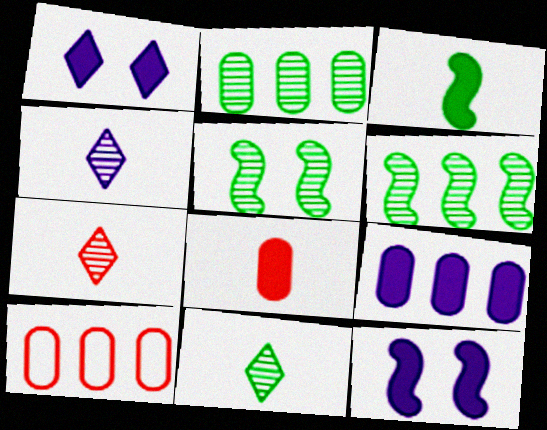[[2, 5, 11], 
[2, 9, 10], 
[4, 7, 11], 
[10, 11, 12]]